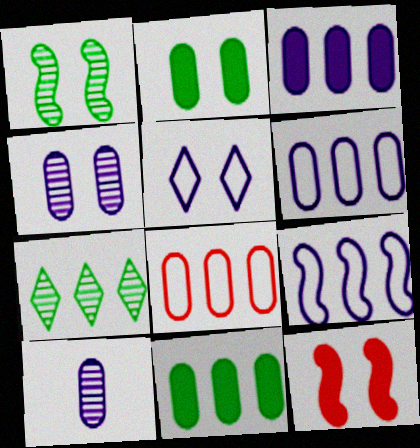[[2, 8, 10]]